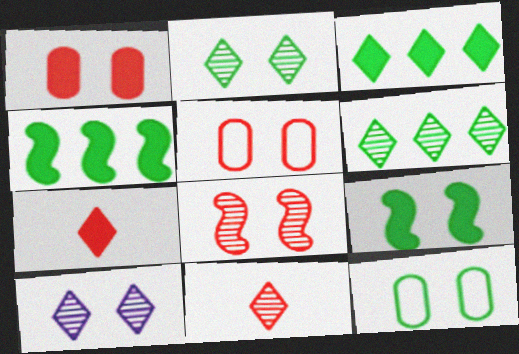[[2, 9, 12], 
[5, 9, 10], 
[6, 10, 11]]